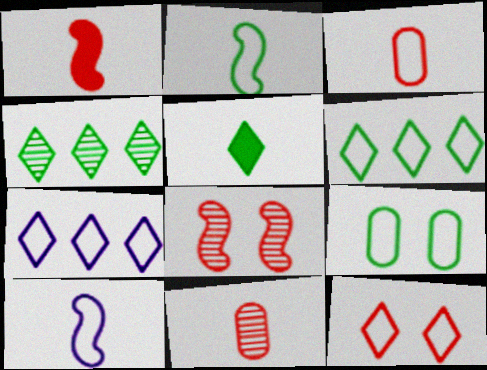[[2, 6, 9], 
[5, 10, 11]]